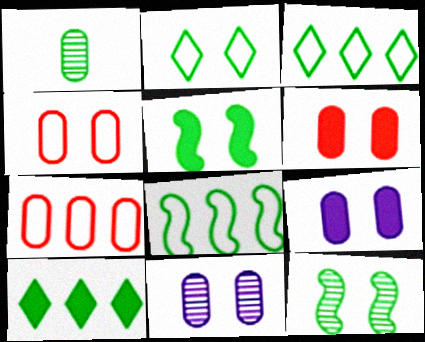[[1, 3, 5], 
[1, 7, 9]]